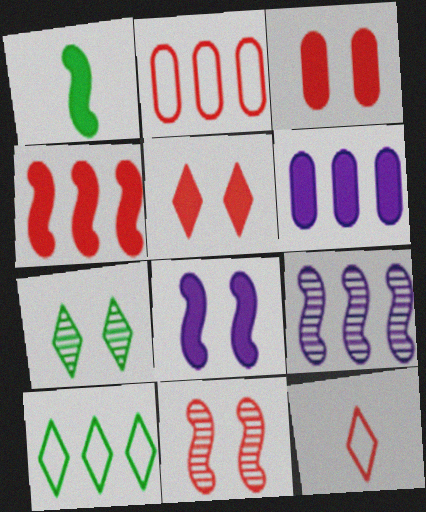[[1, 4, 8], 
[1, 5, 6]]